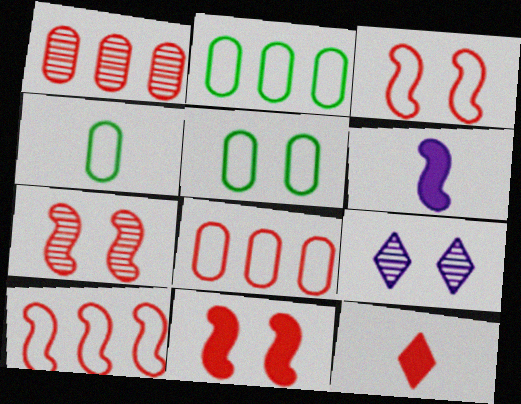[[1, 3, 12], 
[2, 4, 5], 
[3, 7, 11], 
[5, 9, 11], 
[7, 8, 12]]